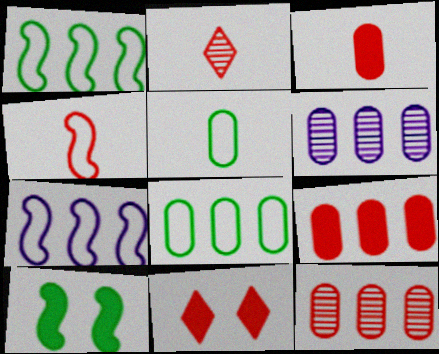[[2, 3, 4], 
[4, 11, 12], 
[6, 8, 9]]